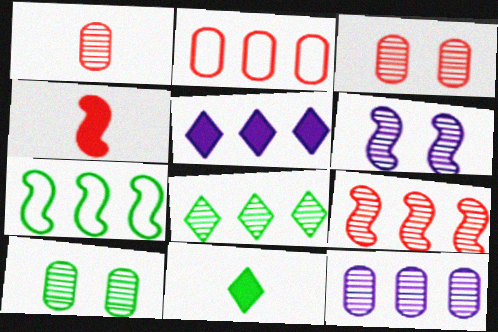[[1, 6, 8], 
[1, 10, 12], 
[2, 6, 11], 
[4, 6, 7], 
[7, 10, 11], 
[8, 9, 12]]